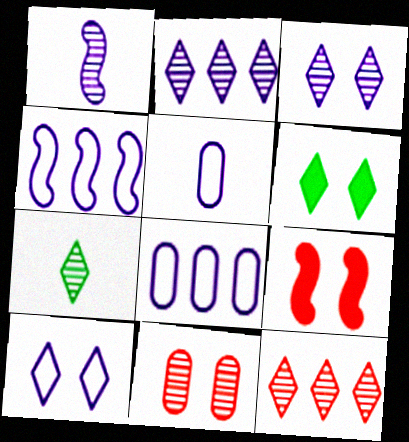[[3, 7, 12], 
[4, 5, 10], 
[7, 8, 9]]